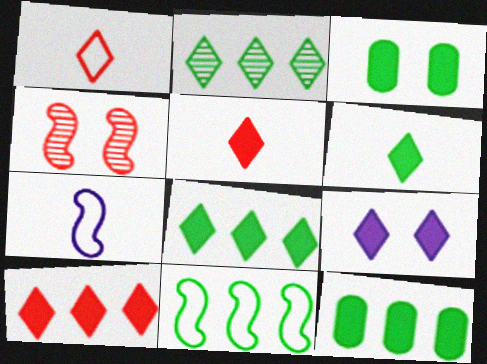[[1, 2, 9], 
[2, 11, 12], 
[5, 8, 9], 
[6, 9, 10]]